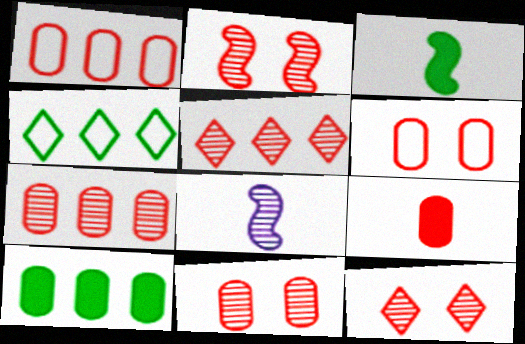[[1, 9, 11], 
[2, 11, 12], 
[6, 7, 9]]